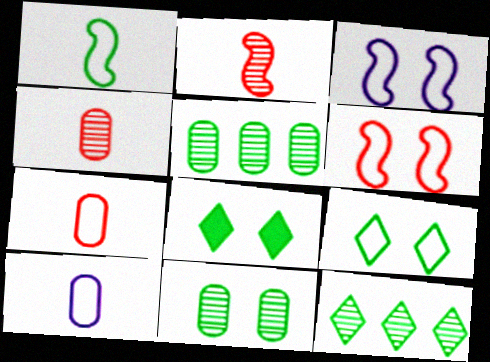[[1, 5, 8]]